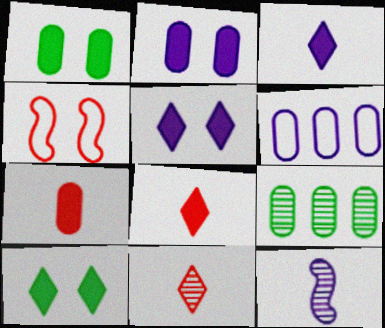[[3, 4, 9], 
[5, 6, 12]]